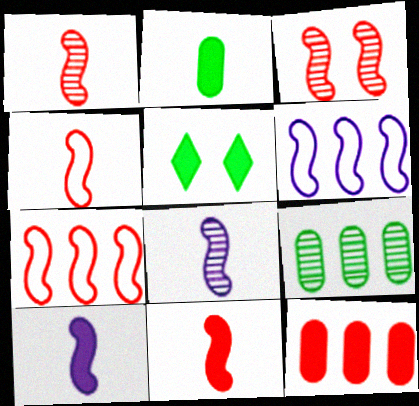[[1, 4, 11], 
[3, 7, 11], 
[5, 10, 12]]